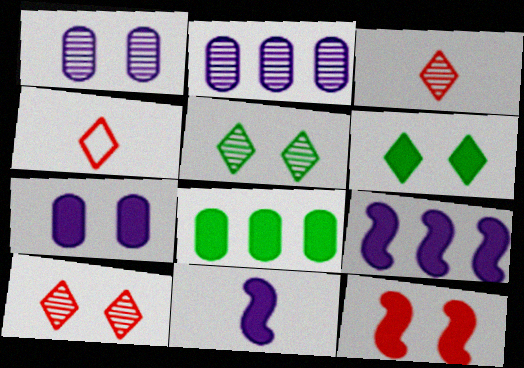[[6, 7, 12]]